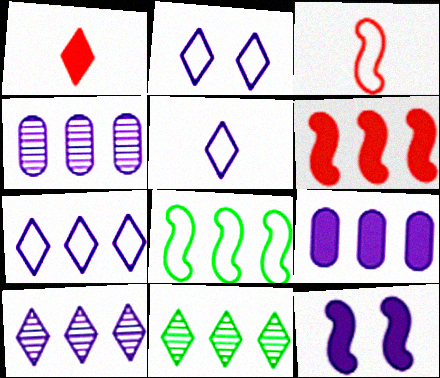[[1, 2, 11], 
[2, 5, 7], 
[4, 5, 12]]